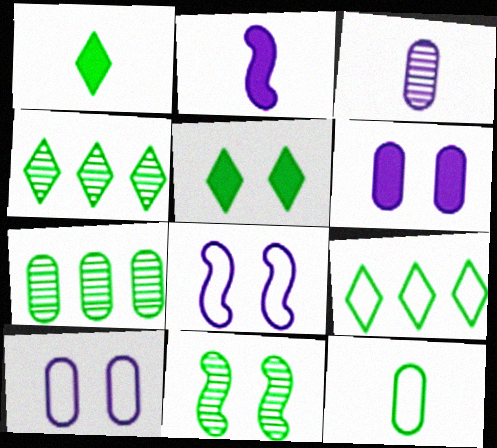[]